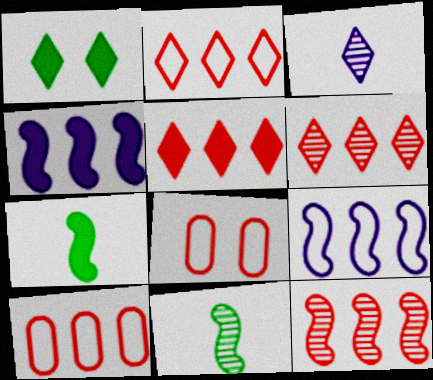[[1, 2, 3], 
[2, 5, 6], 
[5, 10, 12]]